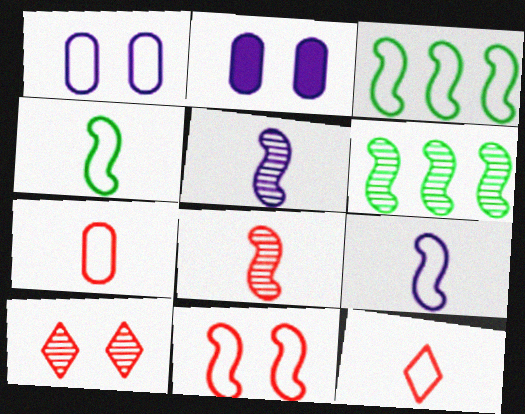[[1, 3, 12], 
[2, 6, 12], 
[3, 9, 11]]